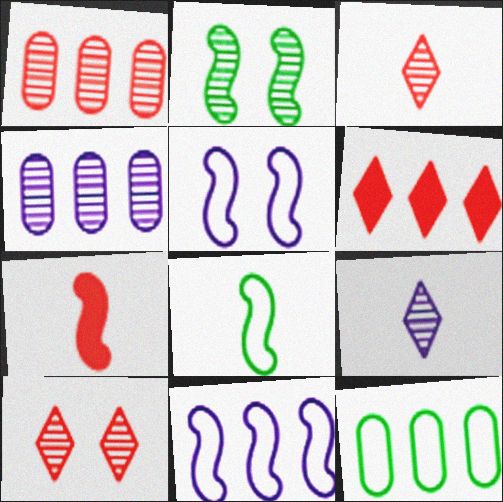[[1, 2, 9], 
[2, 3, 4], 
[2, 7, 11]]